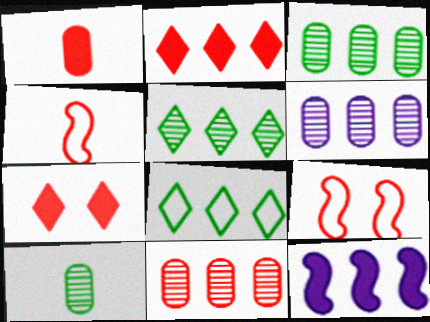[[3, 6, 11], 
[4, 7, 11], 
[8, 11, 12]]